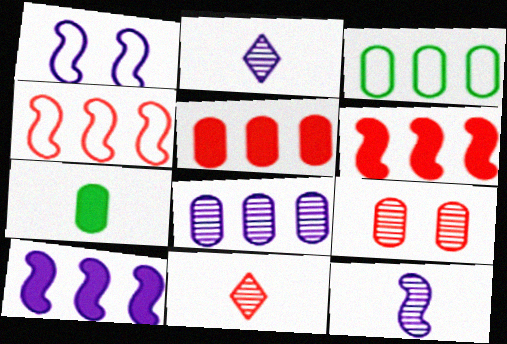[[1, 10, 12], 
[3, 5, 8]]